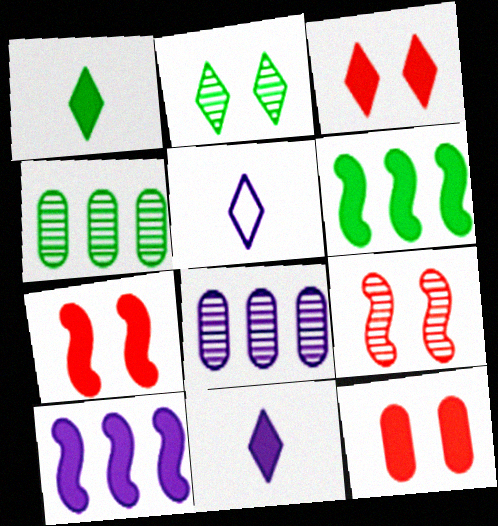[[1, 10, 12], 
[3, 7, 12], 
[4, 5, 7], 
[6, 11, 12]]